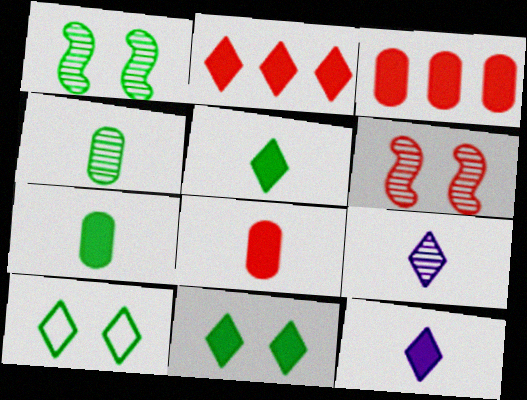[[2, 9, 10], 
[2, 11, 12]]